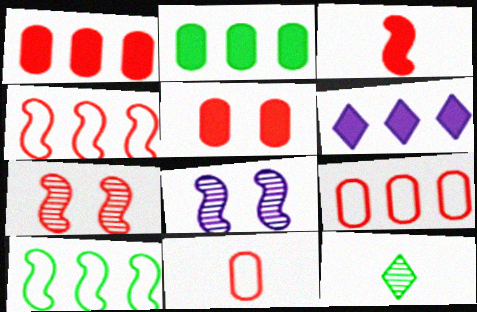[[3, 4, 7], 
[3, 8, 10]]